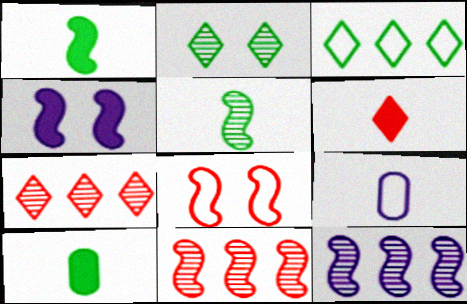[[1, 8, 12], 
[3, 8, 9], 
[5, 6, 9]]